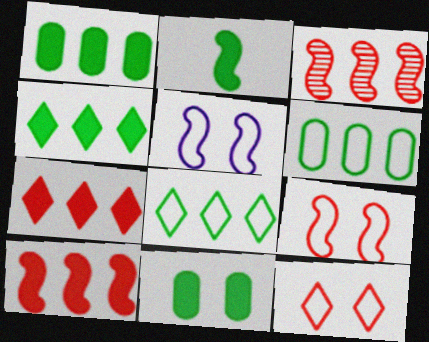[[2, 3, 5], 
[2, 4, 11]]